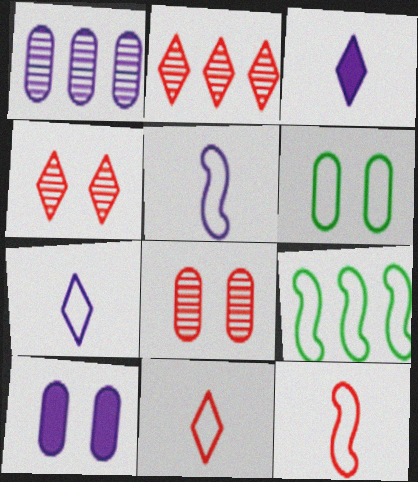[[3, 8, 9], 
[6, 8, 10]]